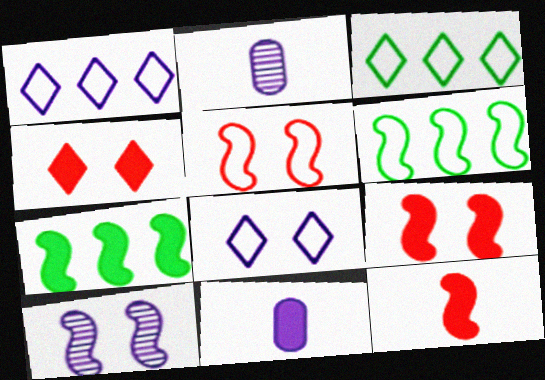[[1, 10, 11], 
[2, 3, 9], 
[2, 4, 6], 
[4, 7, 11], 
[6, 10, 12]]